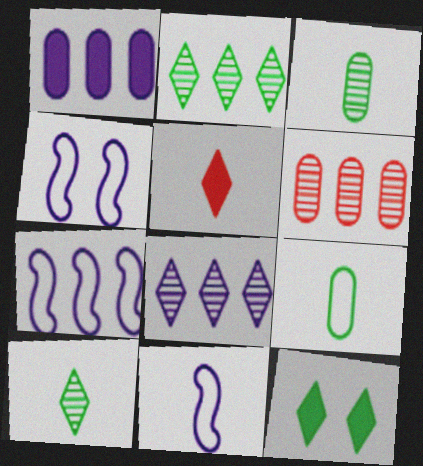[[1, 7, 8], 
[3, 5, 11], 
[4, 7, 11], 
[6, 11, 12]]